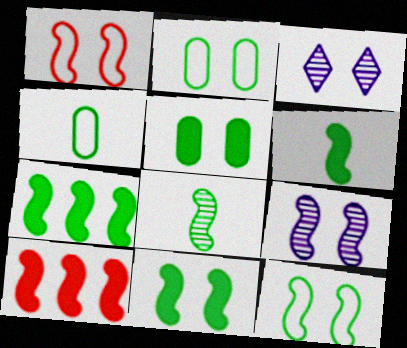[[1, 3, 5], 
[1, 9, 11], 
[3, 4, 10], 
[6, 7, 11], 
[7, 8, 12]]